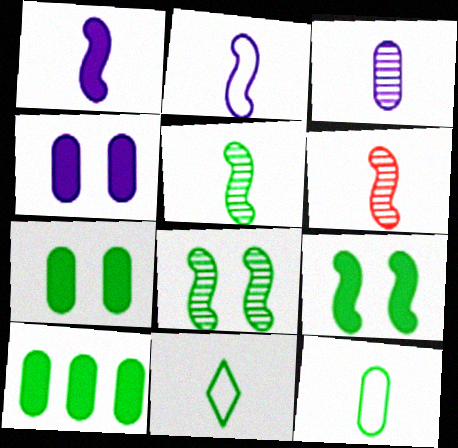[[8, 10, 11]]